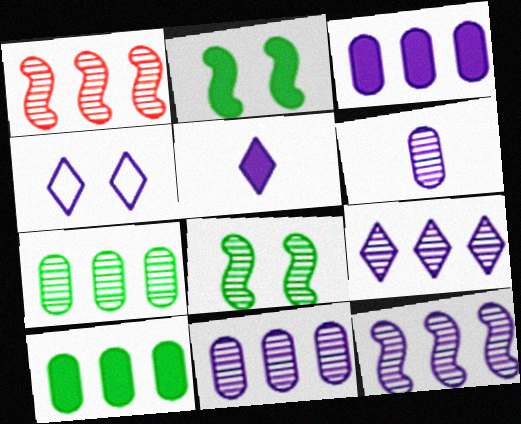[[1, 7, 9], 
[4, 5, 9], 
[9, 11, 12]]